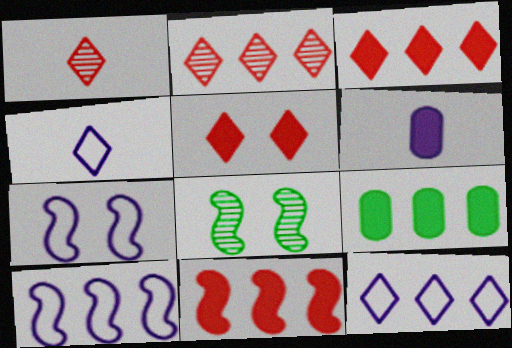[[1, 7, 9], 
[2, 9, 10]]